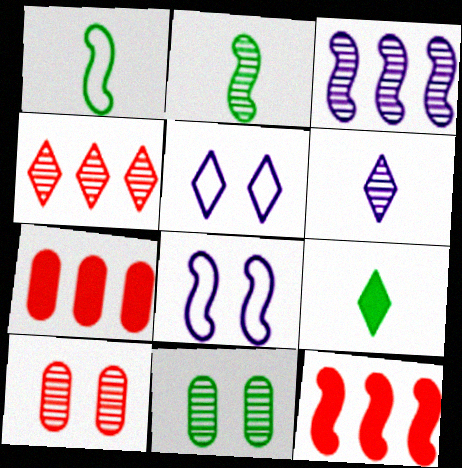[[2, 5, 7], 
[2, 8, 12], 
[4, 5, 9]]